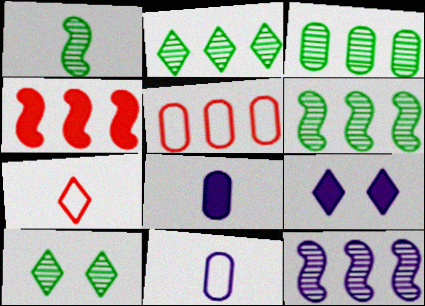[[1, 3, 10], 
[1, 5, 9], 
[1, 7, 8], 
[2, 3, 6], 
[2, 7, 9], 
[4, 10, 11], 
[9, 11, 12]]